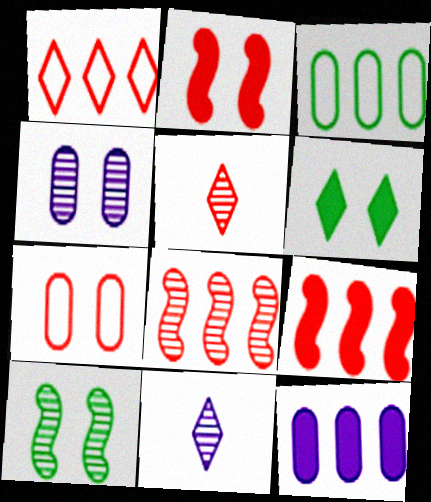[[1, 6, 11], 
[2, 3, 11], 
[5, 7, 9]]